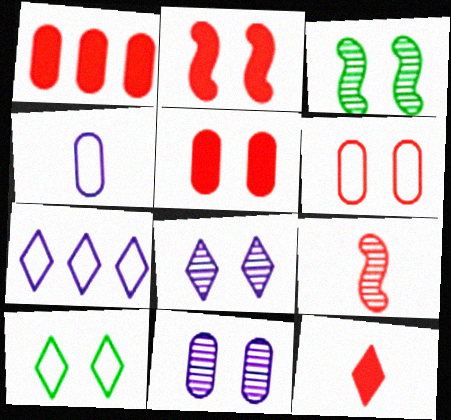[[1, 2, 12], 
[2, 10, 11]]